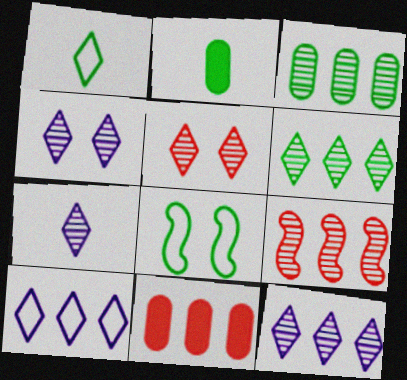[[2, 6, 8], 
[3, 9, 12], 
[4, 7, 12], 
[5, 6, 7], 
[7, 8, 11]]